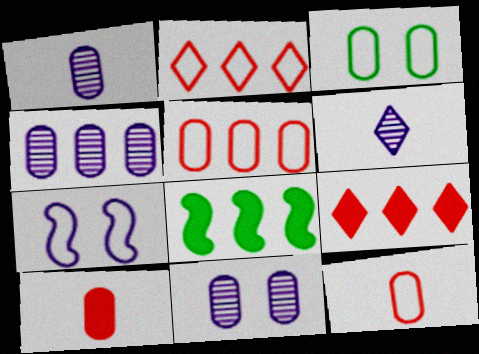[[1, 4, 11], 
[2, 4, 8], 
[3, 4, 10]]